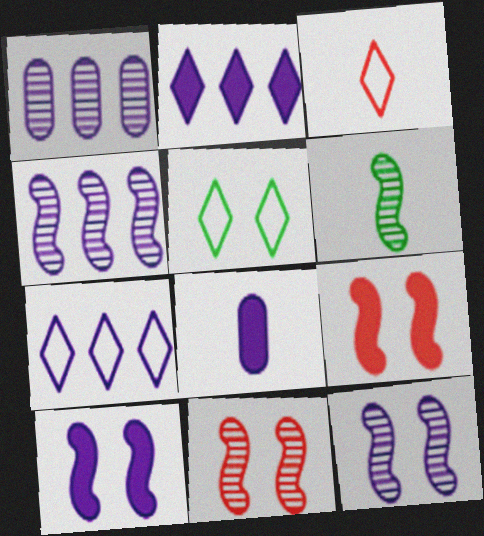[[2, 8, 10], 
[3, 5, 7], 
[3, 6, 8], 
[4, 6, 11], 
[7, 8, 12]]